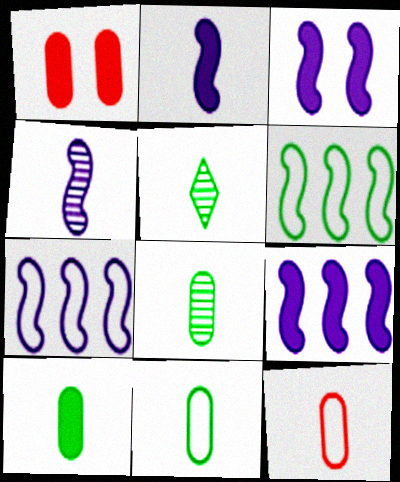[[1, 5, 7], 
[2, 3, 9], 
[2, 5, 12], 
[3, 4, 7], 
[8, 10, 11]]